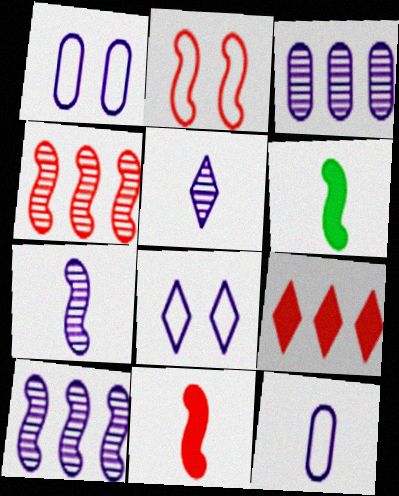[[2, 4, 11], 
[2, 6, 10]]